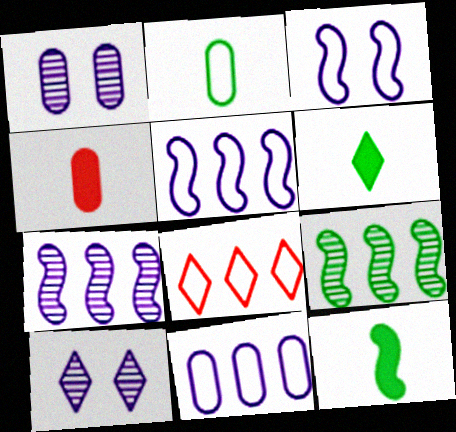[[1, 8, 12], 
[2, 3, 8], 
[6, 8, 10]]